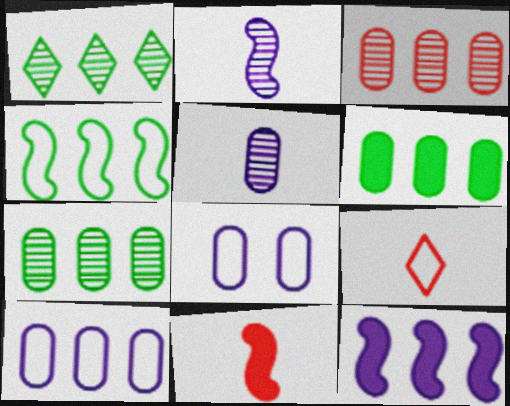[[1, 4, 6], 
[1, 8, 11], 
[3, 6, 10], 
[4, 8, 9]]